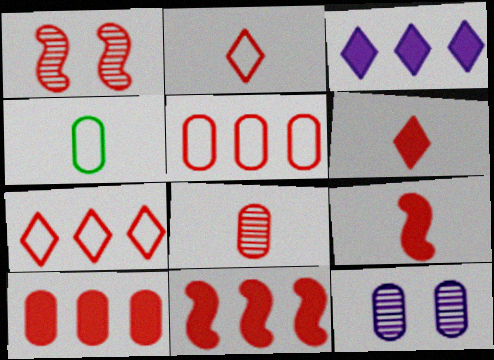[[1, 2, 10], 
[1, 3, 4], 
[1, 5, 6], 
[2, 8, 9], 
[4, 10, 12]]